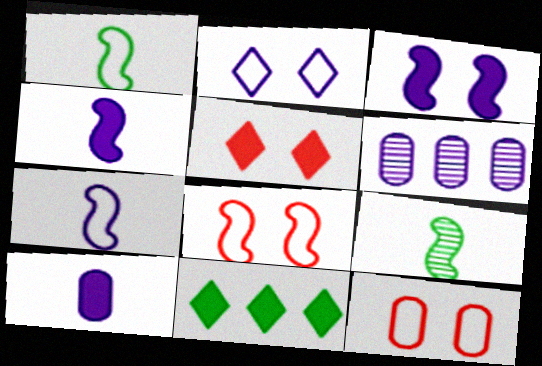[[1, 5, 6], 
[2, 4, 6]]